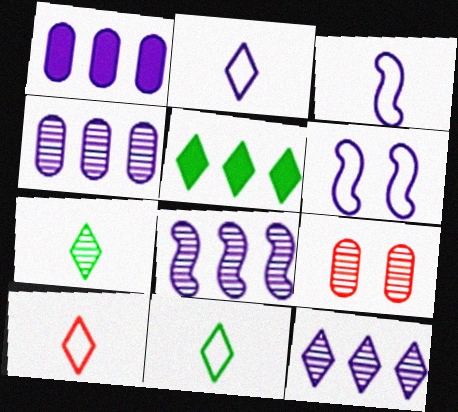[[2, 10, 11], 
[3, 5, 9], 
[4, 8, 12], 
[7, 8, 9]]